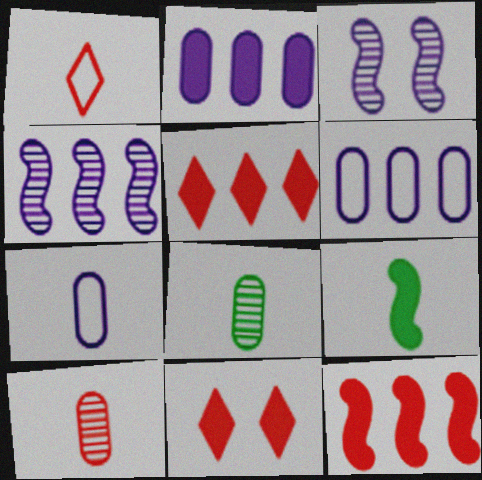[[2, 9, 11]]